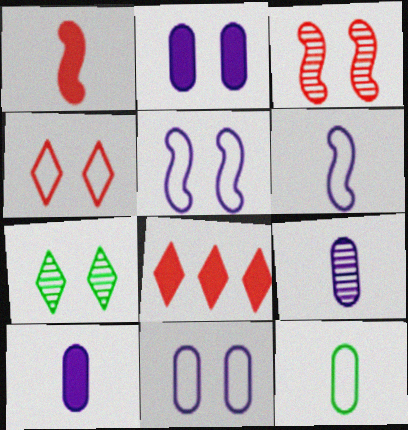[]